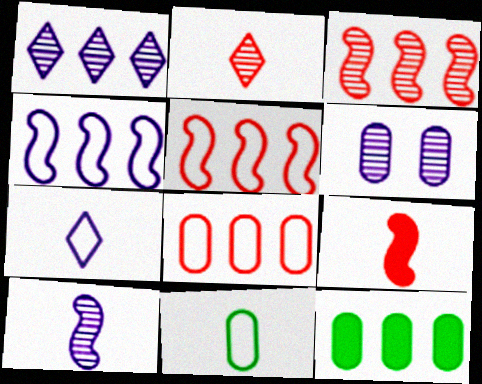[[1, 5, 12], 
[1, 6, 10]]